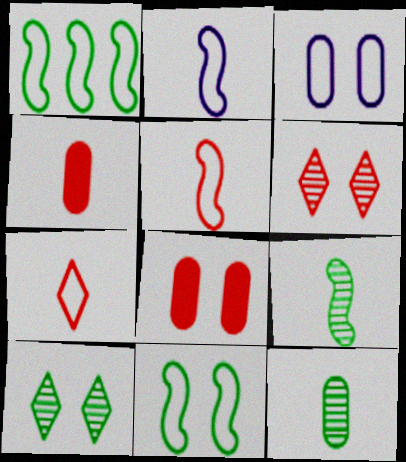[[1, 3, 7]]